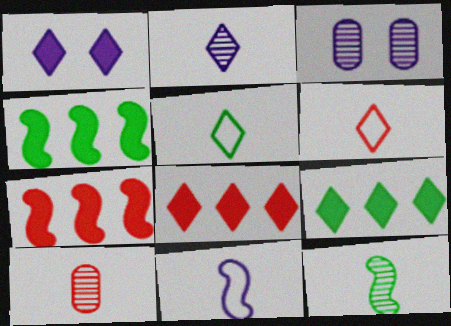[[2, 10, 12], 
[3, 4, 6], 
[3, 5, 7]]